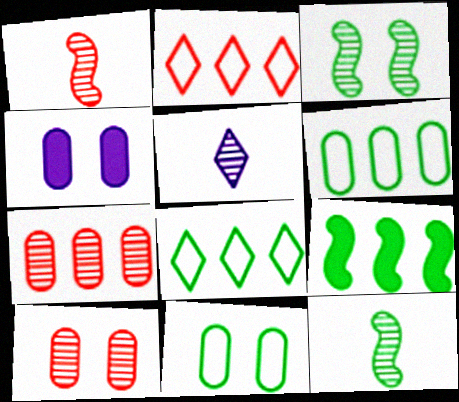[[1, 4, 8], 
[2, 4, 12], 
[3, 5, 7], 
[4, 10, 11]]